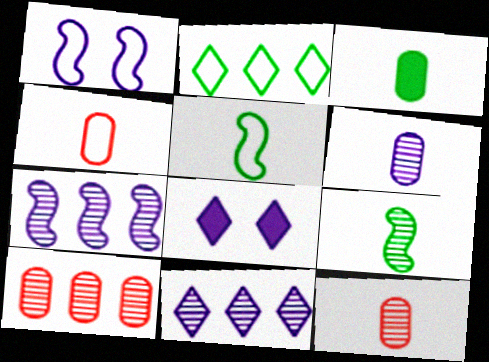[[1, 2, 4], 
[3, 4, 6], 
[5, 8, 10]]